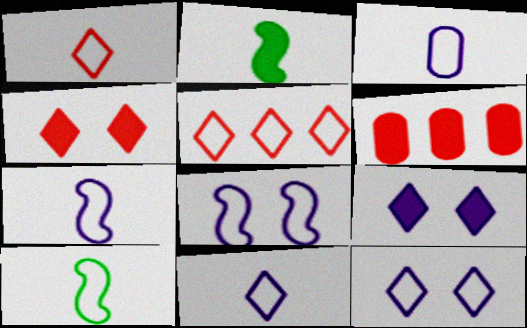[[1, 3, 10], 
[2, 6, 9], 
[3, 7, 11]]